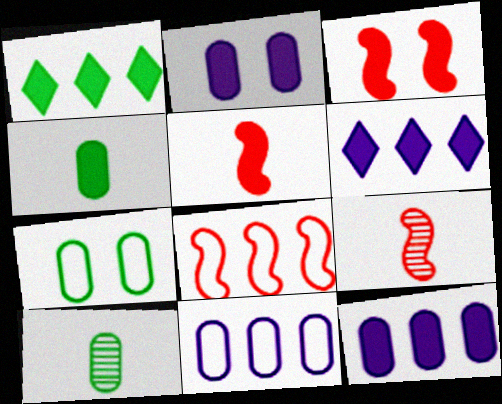[[1, 2, 5], 
[3, 4, 6], 
[3, 8, 9], 
[6, 7, 9]]